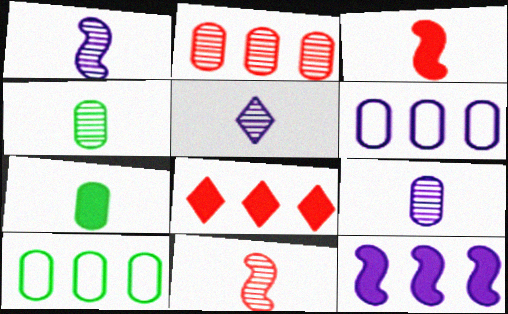[[1, 5, 9], 
[4, 5, 11]]